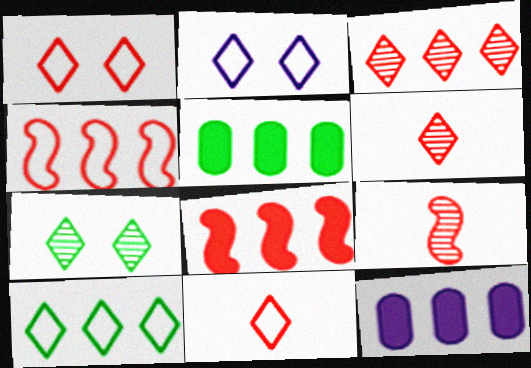[[2, 5, 9], 
[2, 10, 11]]